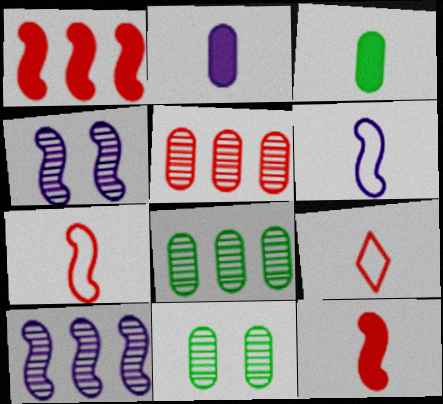[]